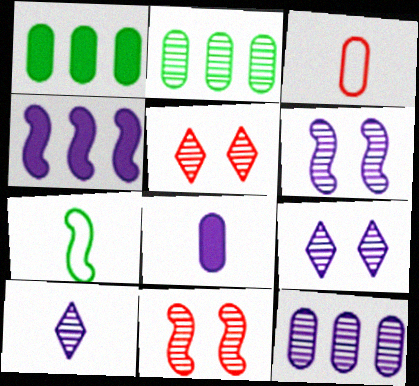[[2, 10, 11], 
[4, 7, 11], 
[6, 10, 12]]